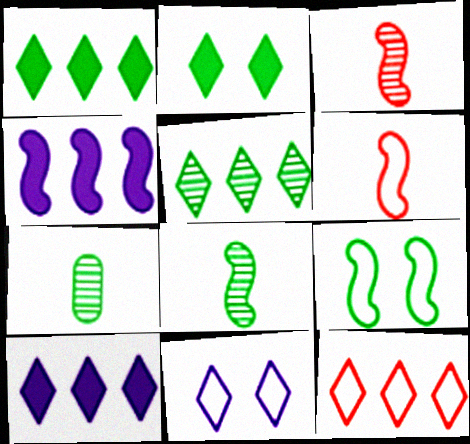[[1, 7, 9], 
[3, 4, 9], 
[5, 10, 12]]